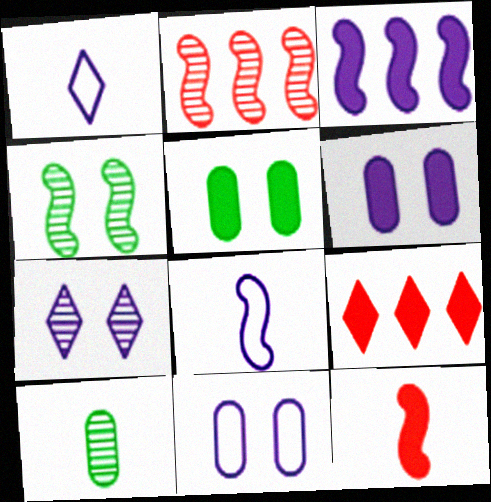[[1, 2, 5], 
[1, 10, 12], 
[2, 7, 10]]